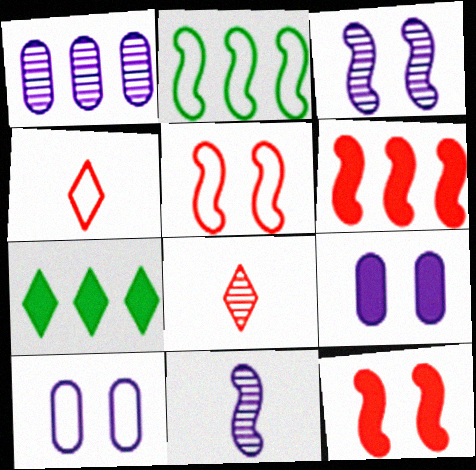[[2, 4, 10], 
[2, 8, 9], 
[2, 11, 12]]